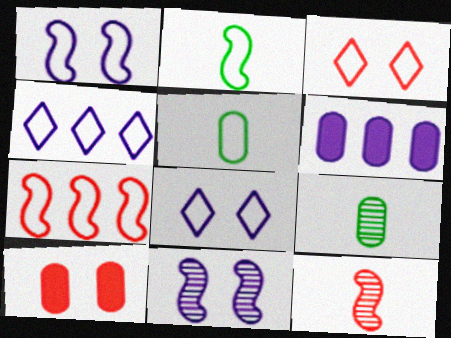[[1, 2, 7], 
[5, 7, 8]]